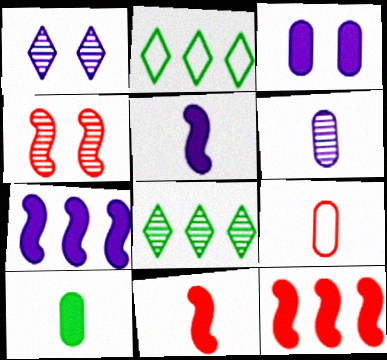[[4, 6, 8], 
[6, 9, 10]]